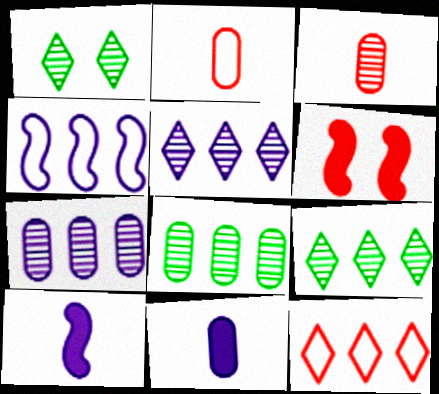[[3, 6, 12]]